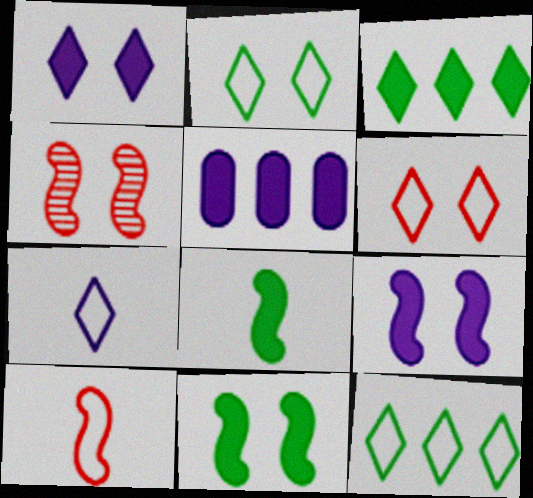[[6, 7, 12]]